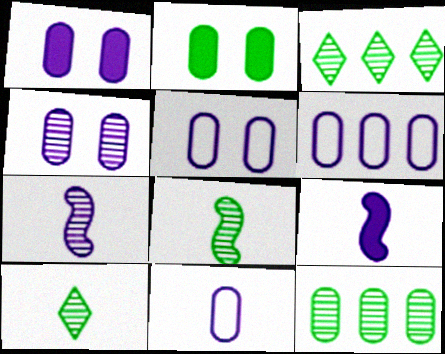[[1, 4, 5], 
[5, 6, 11]]